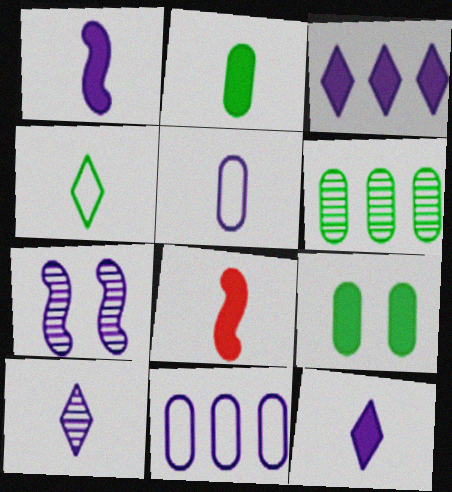[[1, 5, 10], 
[2, 8, 12], 
[3, 5, 7], 
[3, 8, 9], 
[7, 11, 12]]